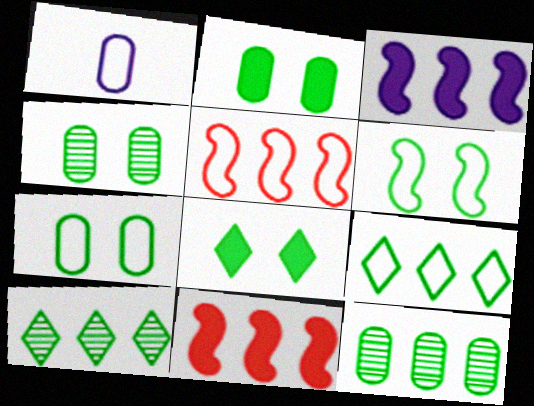[[2, 4, 7], 
[4, 6, 8]]